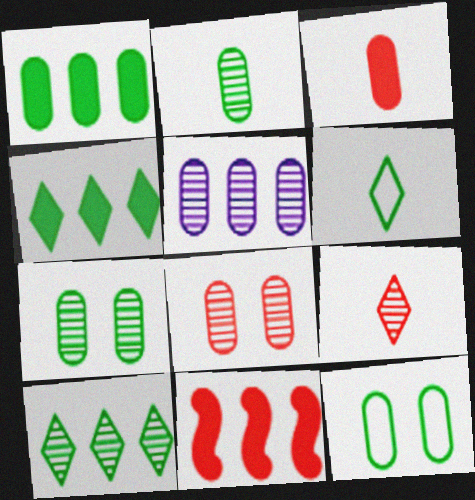[[1, 2, 12], 
[2, 5, 8], 
[3, 5, 12]]